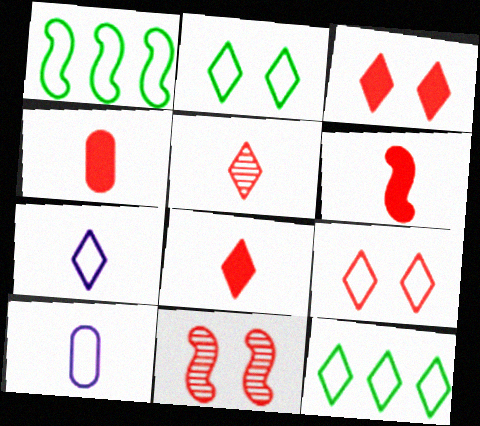[[1, 9, 10], 
[4, 6, 8], 
[7, 9, 12]]